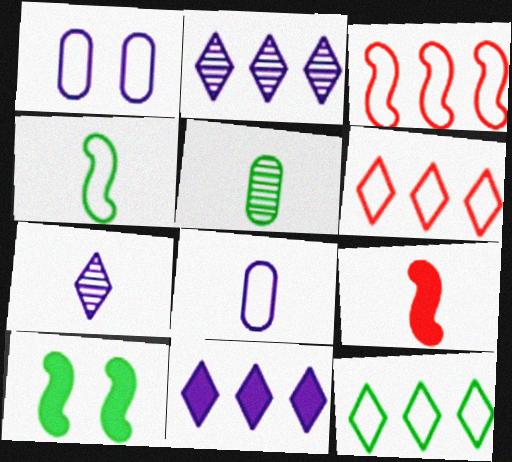[[1, 4, 6], 
[5, 10, 12]]